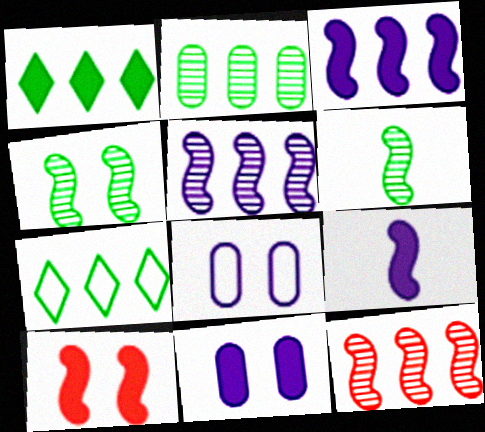[]